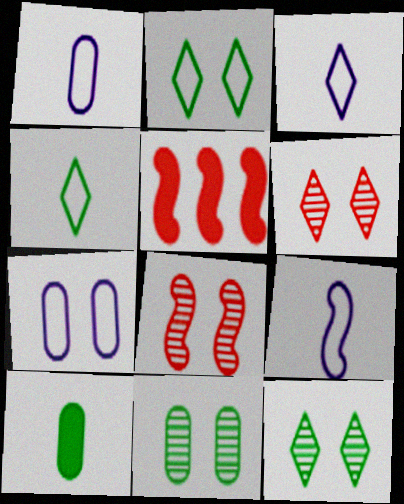[[1, 3, 9], 
[1, 5, 12], 
[3, 5, 11]]